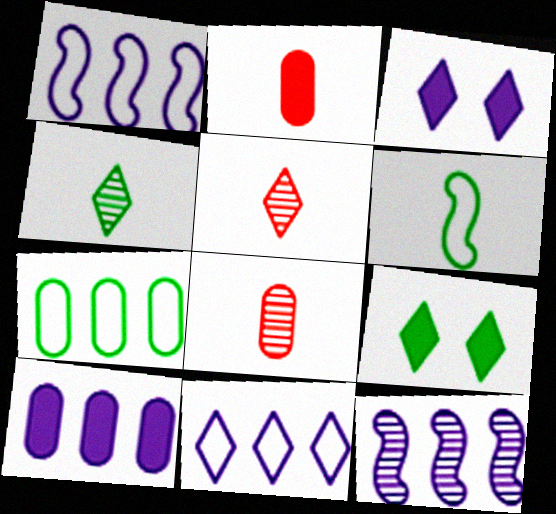[[1, 8, 9], 
[5, 9, 11], 
[10, 11, 12]]